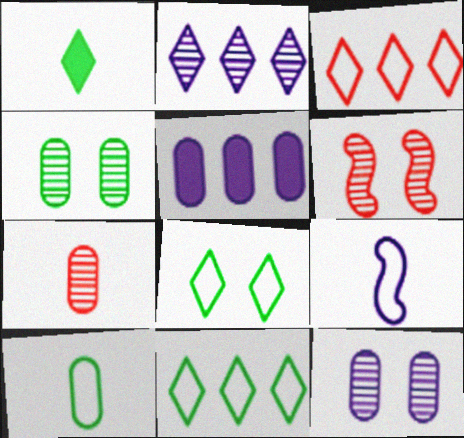[[1, 7, 9]]